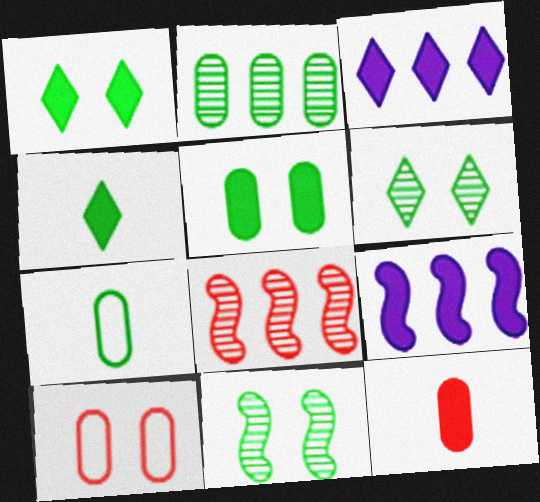[[1, 9, 12], 
[2, 5, 7]]